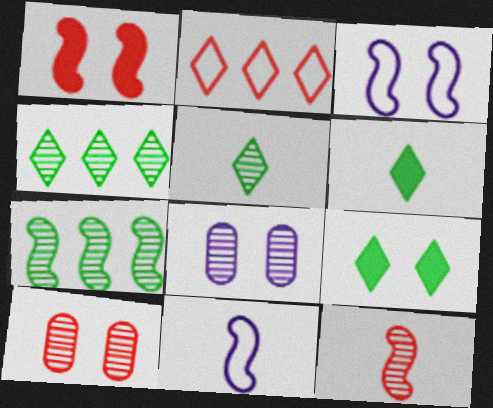[[1, 7, 11], 
[3, 9, 10], 
[4, 8, 12]]